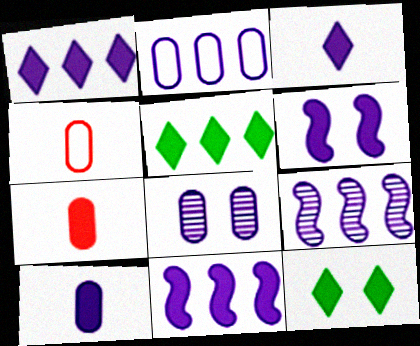[[1, 2, 9], 
[1, 6, 10], 
[2, 8, 10], 
[4, 9, 12], 
[5, 6, 7], 
[7, 11, 12]]